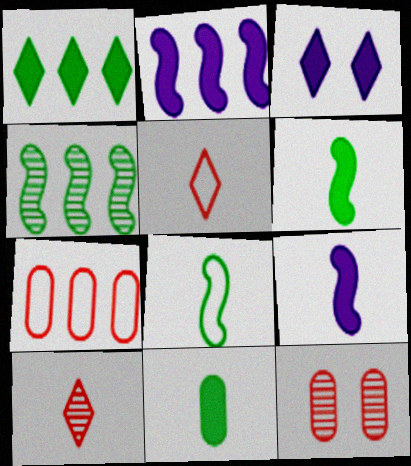[]